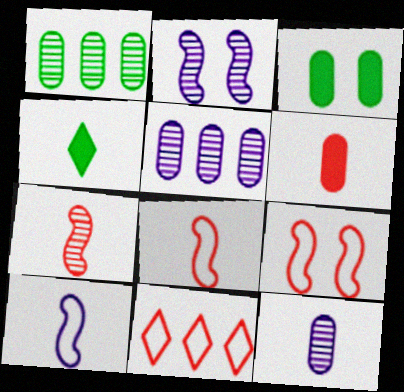[[4, 5, 9], 
[4, 8, 12]]